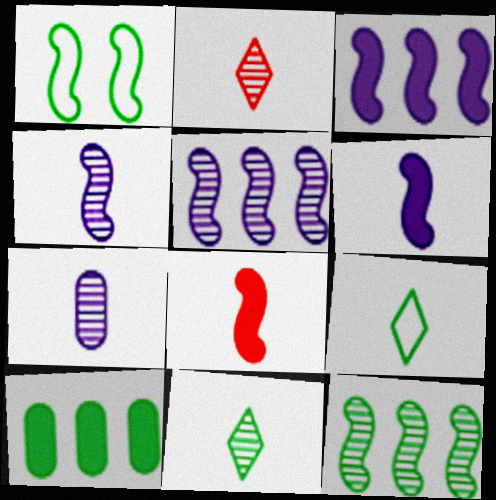[[1, 5, 8], 
[1, 10, 11], 
[7, 8, 9]]